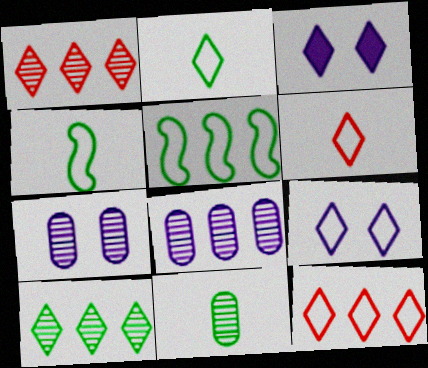[[1, 2, 3], 
[2, 9, 12], 
[3, 6, 10]]